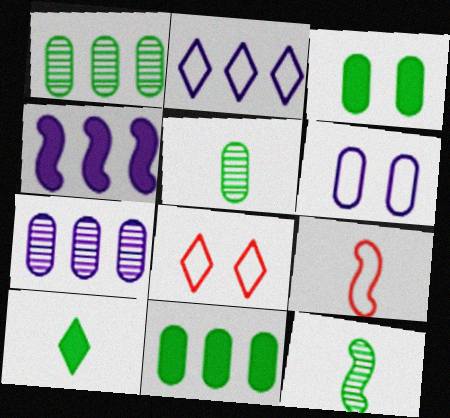[[2, 4, 7], 
[4, 5, 8]]